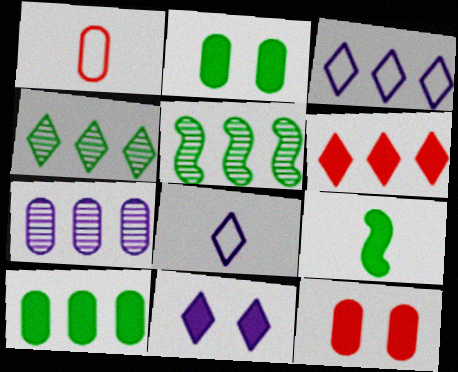[[1, 2, 7], 
[1, 5, 11], 
[3, 4, 6], 
[5, 8, 12]]